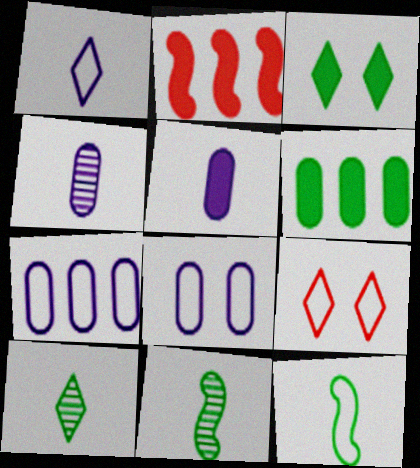[[2, 3, 5], 
[2, 8, 10], 
[7, 9, 12]]